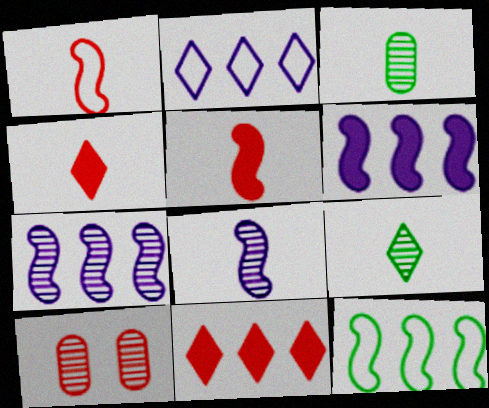[[1, 10, 11], 
[7, 9, 10]]